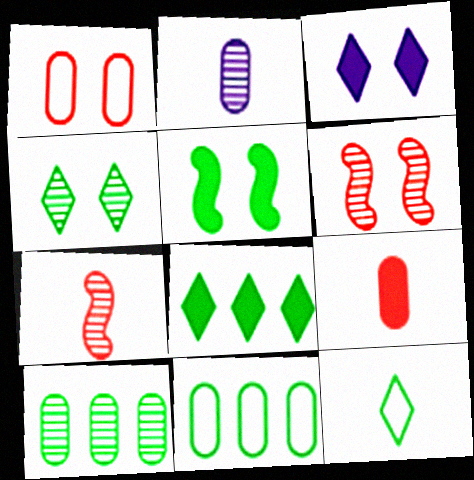[[3, 7, 11], 
[4, 8, 12], 
[5, 10, 12]]